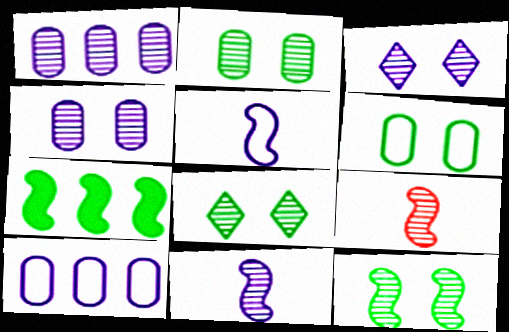[[1, 3, 11], 
[1, 8, 9], 
[2, 8, 12]]